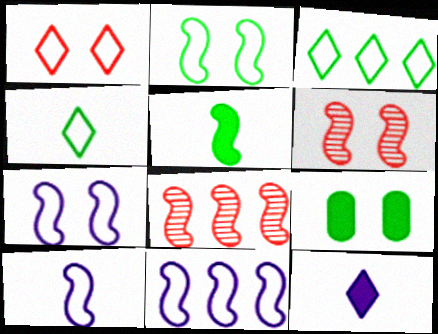[[5, 6, 11], 
[5, 7, 8], 
[7, 10, 11]]